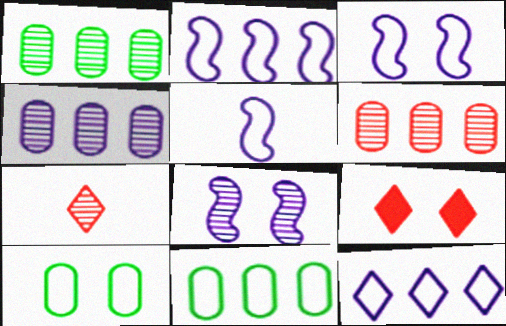[[1, 4, 6], 
[1, 5, 9], 
[1, 7, 8], 
[2, 3, 5], 
[8, 9, 10]]